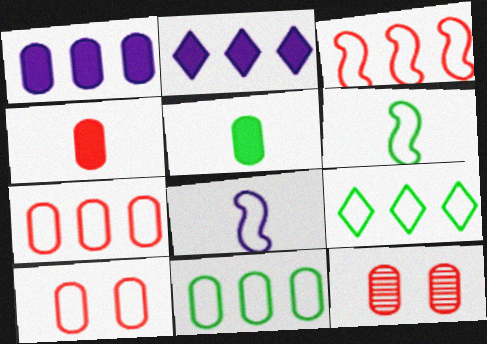[[2, 6, 12], 
[4, 7, 12], 
[8, 9, 10]]